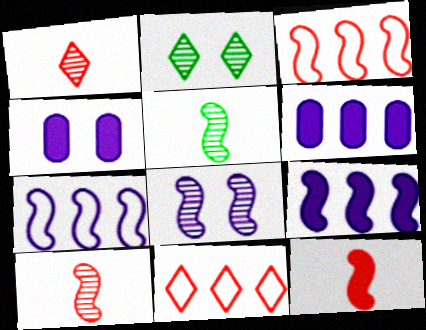[[4, 5, 11]]